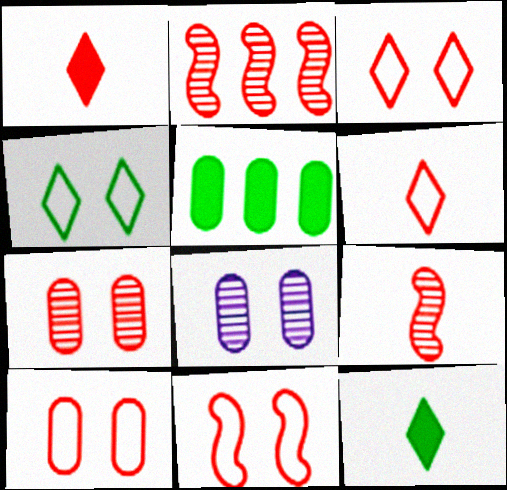[[1, 2, 10], 
[3, 10, 11]]